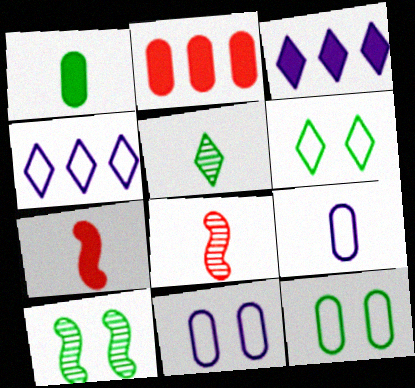[[3, 8, 12], 
[5, 7, 9]]